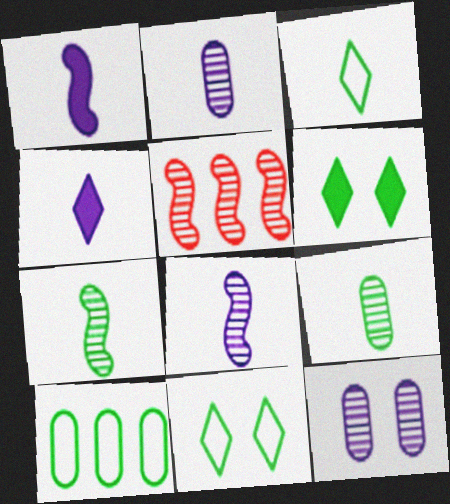[[6, 7, 10]]